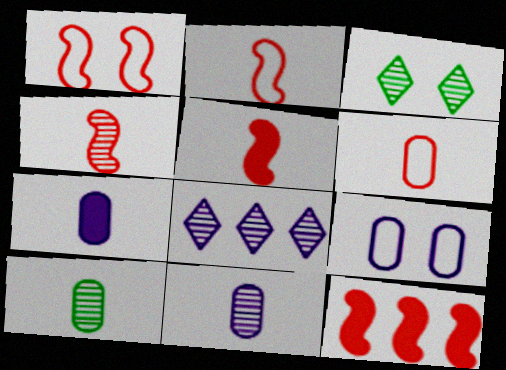[[1, 4, 12], 
[2, 4, 5], 
[6, 7, 10]]